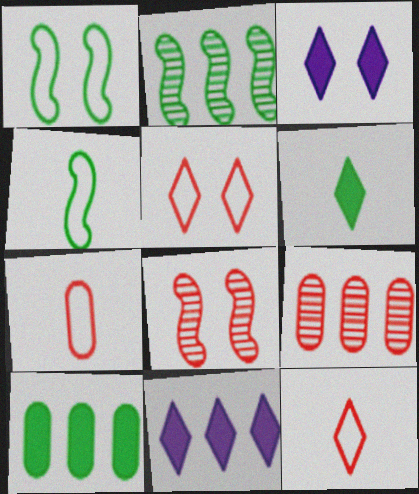[[2, 3, 7], 
[3, 4, 9]]